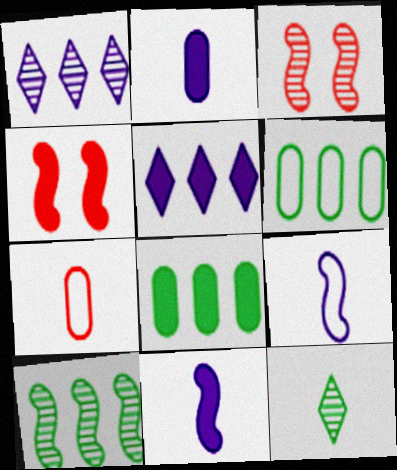[[4, 9, 10], 
[7, 11, 12]]